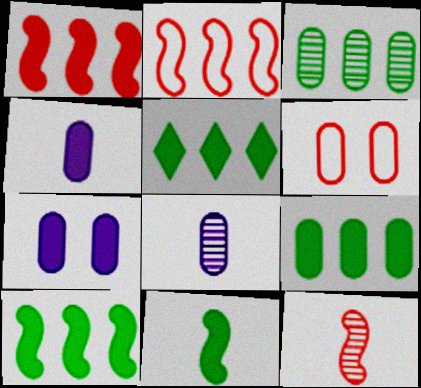[[3, 4, 6], 
[5, 9, 10], 
[6, 8, 9]]